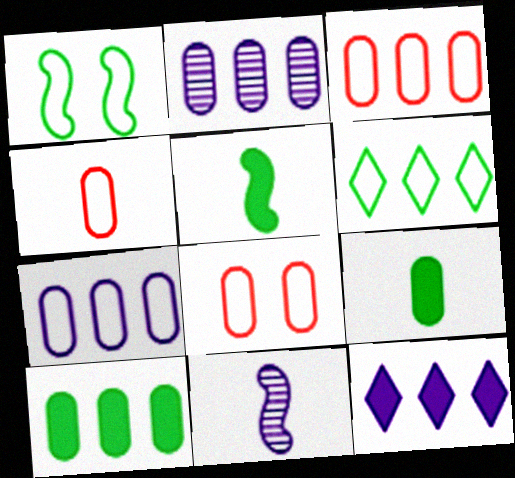[[2, 3, 10], 
[2, 8, 9], 
[3, 4, 8]]